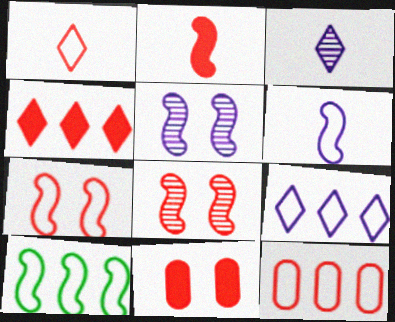[[1, 7, 12], 
[2, 4, 11], 
[2, 5, 10], 
[3, 10, 11], 
[6, 7, 10], 
[9, 10, 12]]